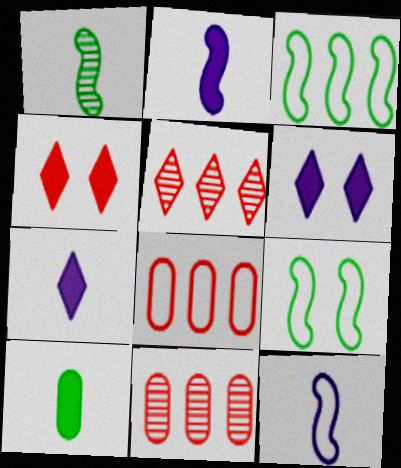[[1, 6, 8], 
[7, 9, 11]]